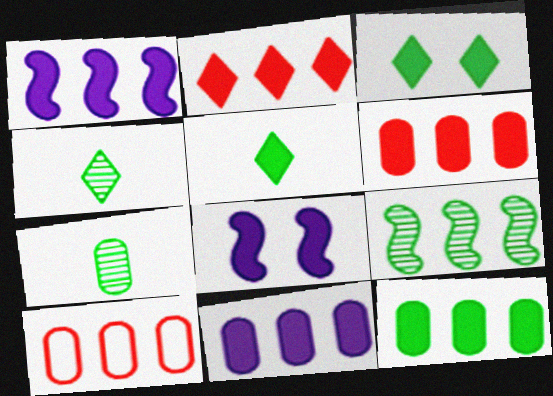[[1, 2, 12], 
[4, 8, 10], 
[5, 6, 8], 
[6, 11, 12]]